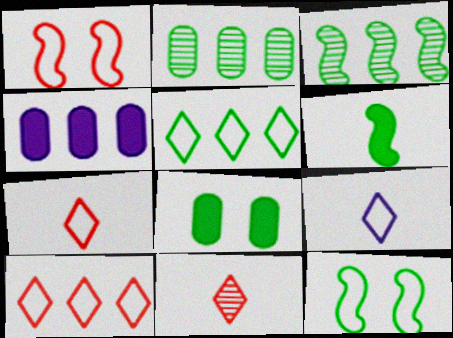[[3, 4, 10], 
[3, 6, 12], 
[4, 11, 12]]